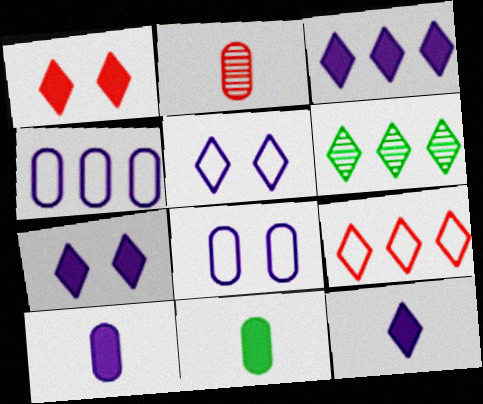[[3, 6, 9], 
[3, 7, 12]]